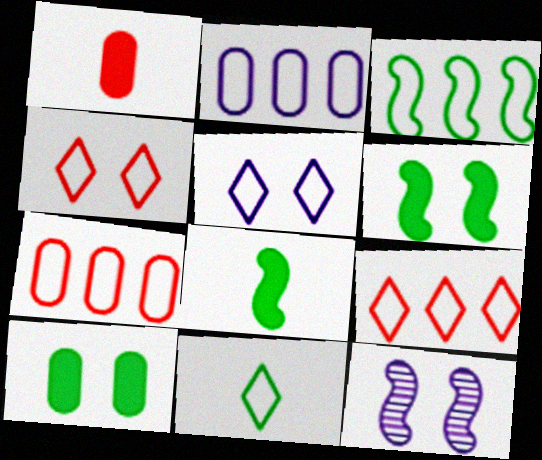[[2, 3, 9], 
[4, 10, 12], 
[5, 9, 11]]